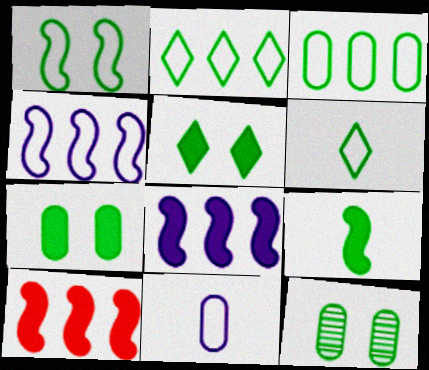[[1, 3, 6], 
[1, 5, 12], 
[2, 9, 12]]